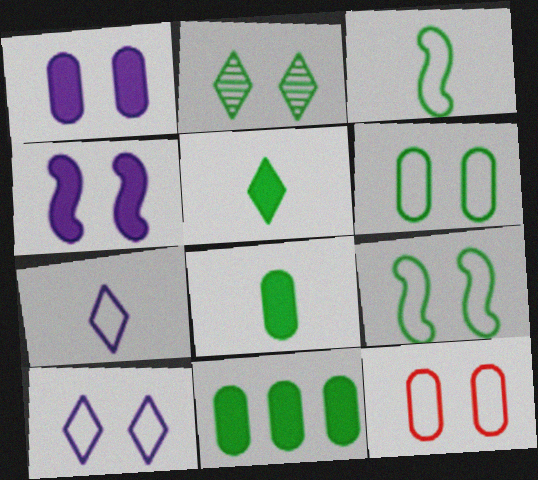[[2, 3, 11], 
[2, 4, 12], 
[9, 10, 12]]